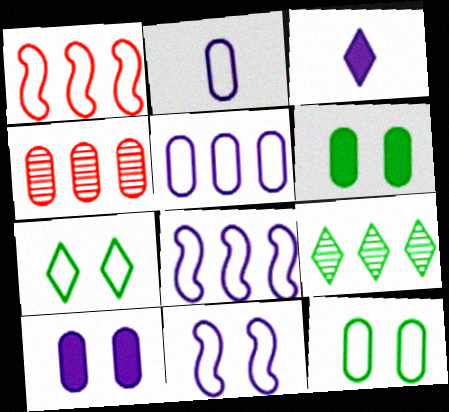[[1, 2, 7], 
[2, 4, 6]]